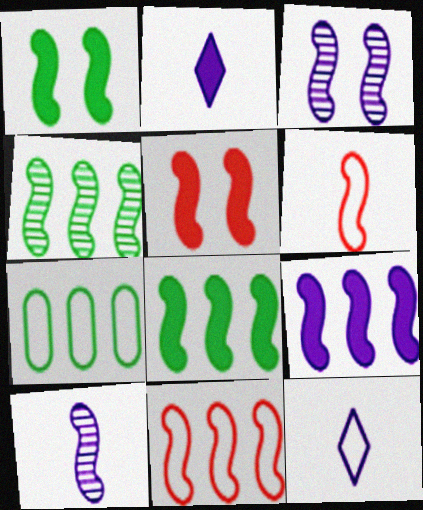[[1, 10, 11], 
[3, 6, 8], 
[4, 9, 11]]